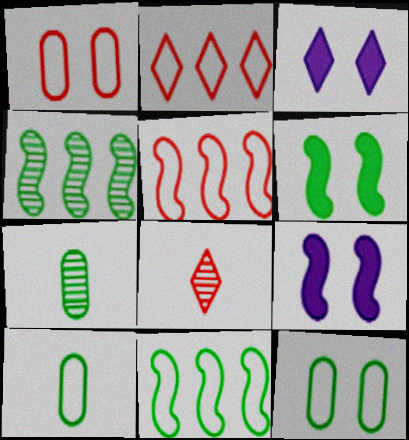[[2, 7, 9], 
[3, 5, 7]]